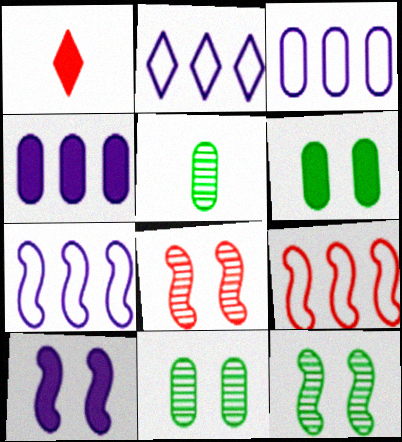[[1, 3, 12], 
[1, 7, 11], 
[2, 3, 7]]